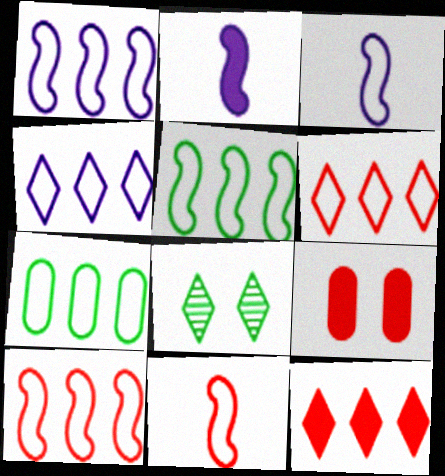[[1, 5, 10], 
[1, 6, 7], 
[4, 7, 10]]